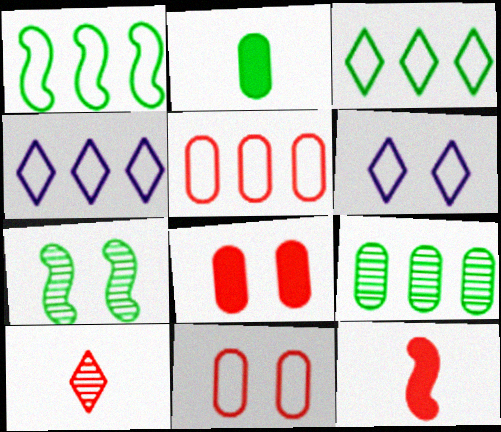[[1, 4, 5], 
[2, 3, 7], 
[6, 7, 8], 
[6, 9, 12]]